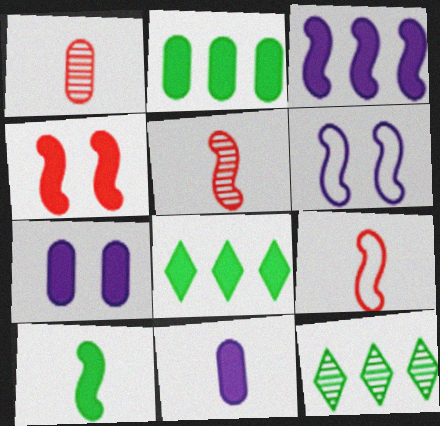[[1, 6, 8], 
[3, 4, 10], 
[4, 8, 11], 
[7, 9, 12]]